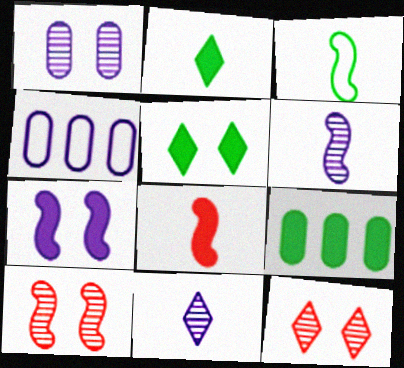[[2, 4, 10], 
[3, 6, 8], 
[4, 7, 11]]